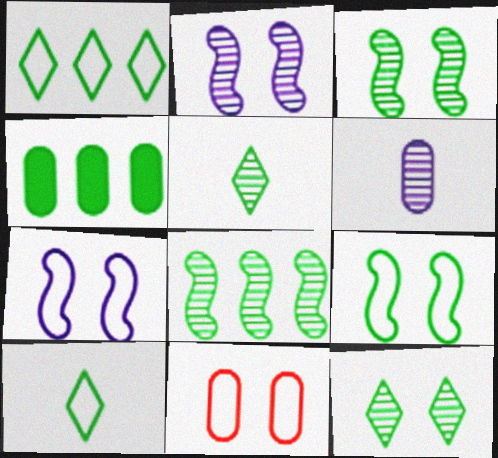[[1, 4, 8], 
[3, 4, 10], 
[4, 5, 9], 
[4, 6, 11]]